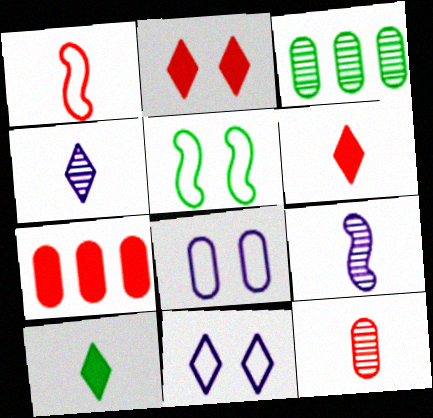[[1, 6, 12], 
[3, 5, 10], 
[4, 5, 7]]